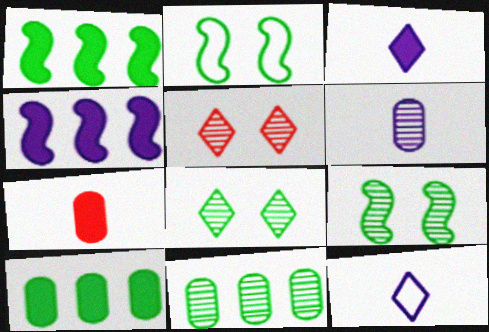[]